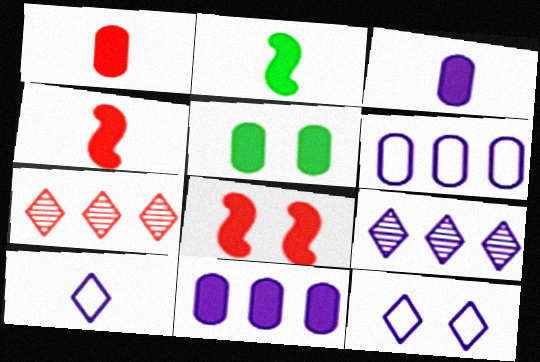[[1, 5, 11]]